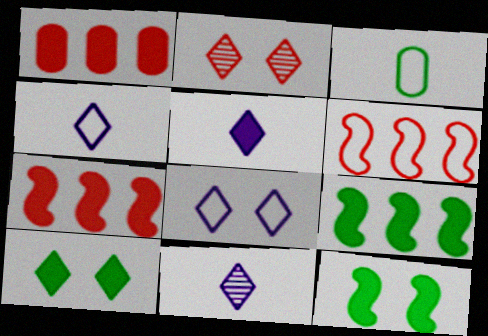[[1, 5, 12], 
[2, 8, 10], 
[3, 6, 8], 
[4, 5, 11]]